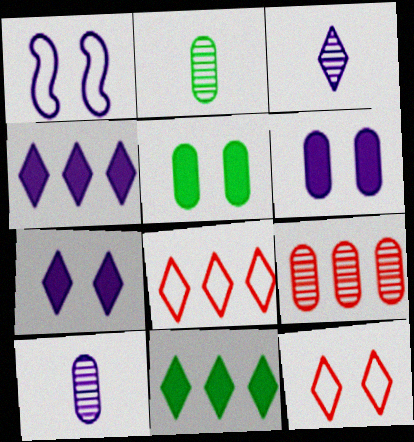[[1, 4, 10], 
[3, 11, 12]]